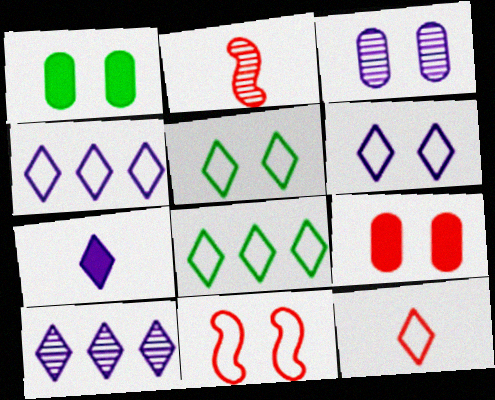[[1, 2, 4], 
[4, 5, 12], 
[6, 7, 10], 
[6, 8, 12]]